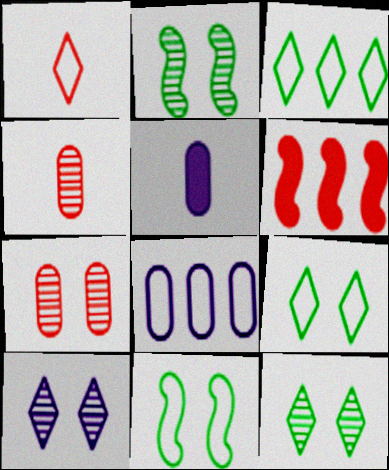[[1, 6, 7], 
[1, 8, 11], 
[2, 7, 10]]